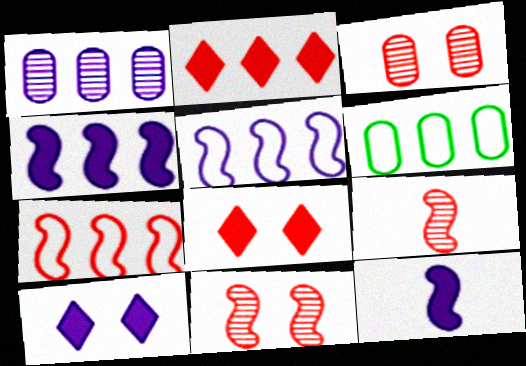[[6, 9, 10]]